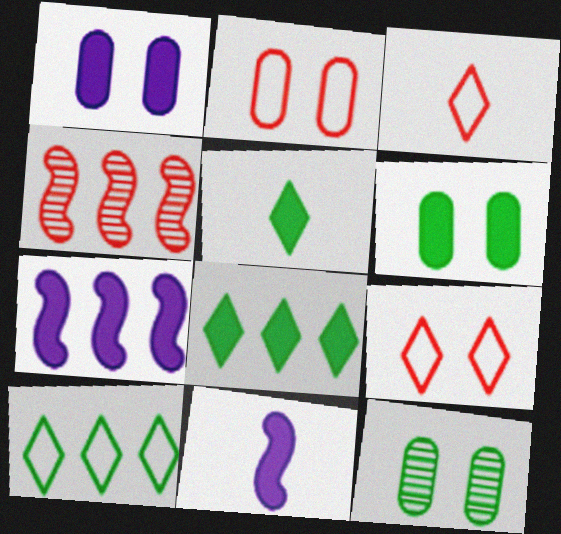[[1, 2, 12], 
[3, 7, 12]]